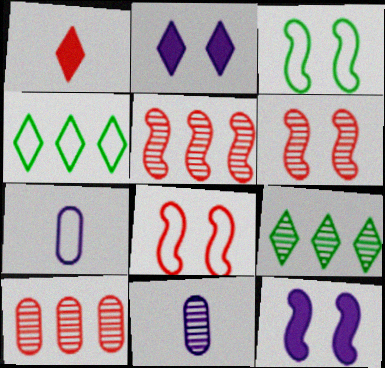[[1, 8, 10], 
[3, 6, 12], 
[4, 7, 8], 
[6, 9, 11]]